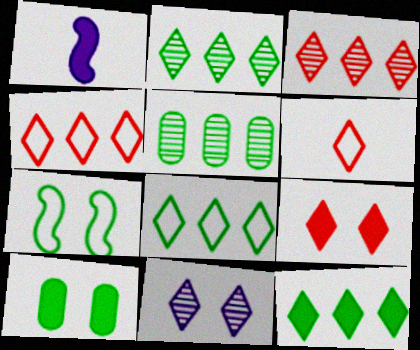[[2, 8, 12], 
[3, 6, 9], 
[6, 11, 12]]